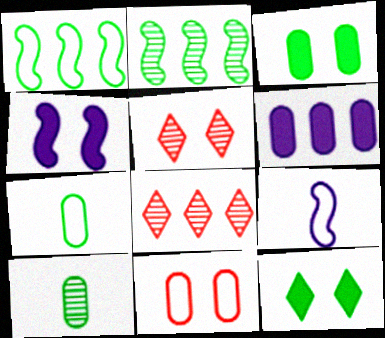[[1, 6, 8], 
[1, 10, 12], 
[2, 7, 12], 
[3, 8, 9], 
[4, 7, 8], 
[6, 10, 11]]